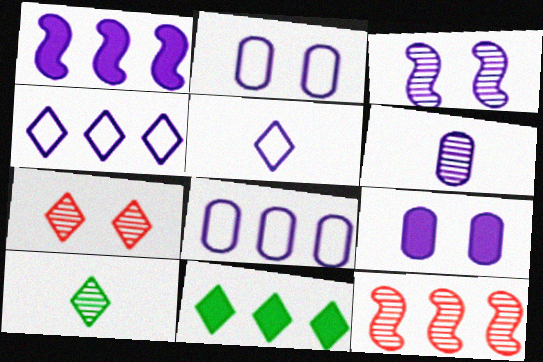[[5, 7, 11], 
[6, 8, 9], 
[8, 11, 12]]